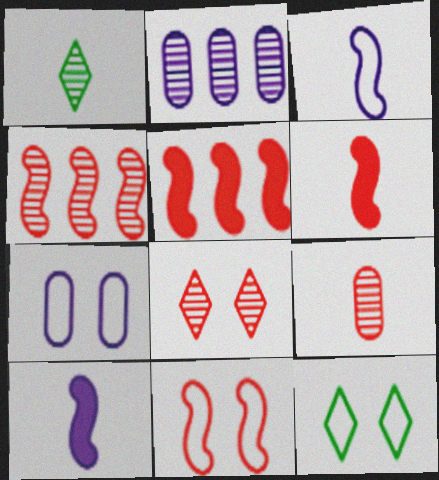[[1, 5, 7], 
[2, 6, 12], 
[4, 6, 11], 
[4, 8, 9], 
[7, 11, 12]]